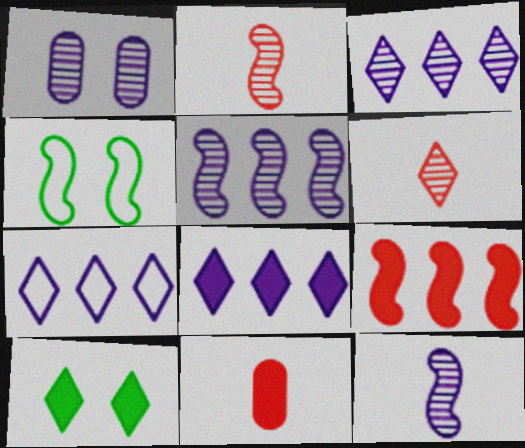[[1, 3, 12], 
[3, 4, 11], 
[3, 7, 8], 
[4, 9, 12], 
[6, 7, 10]]